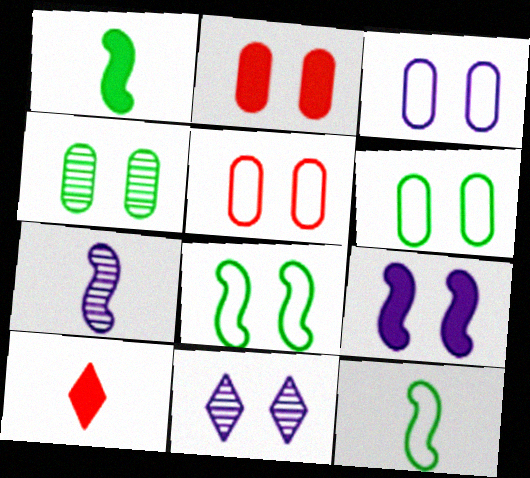[[2, 3, 4], 
[2, 8, 11], 
[3, 5, 6], 
[3, 9, 11]]